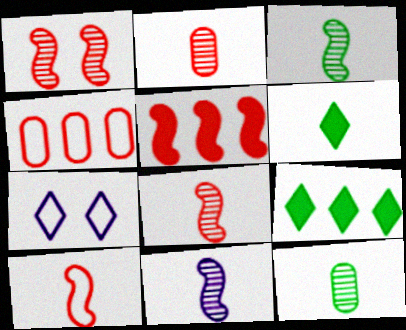[[1, 5, 10], 
[3, 8, 11], 
[5, 7, 12]]